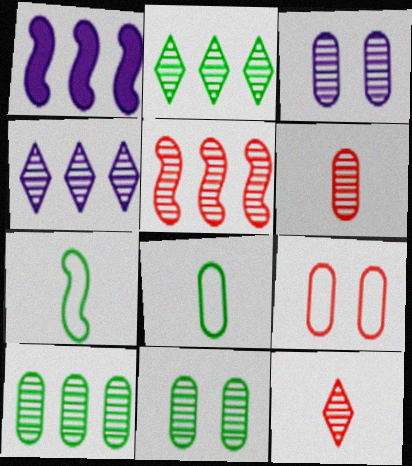[[3, 6, 10], 
[4, 5, 10]]